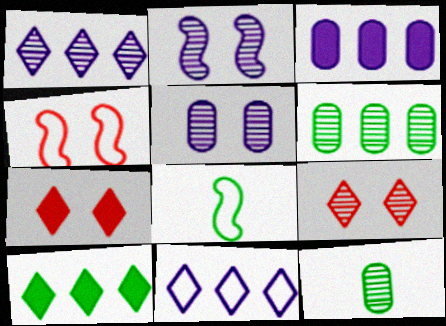[[3, 8, 9]]